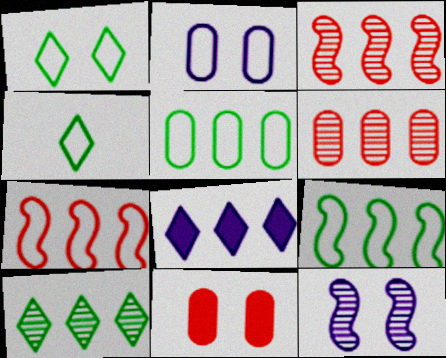[[1, 11, 12], 
[2, 4, 7], 
[3, 5, 8], 
[6, 8, 9]]